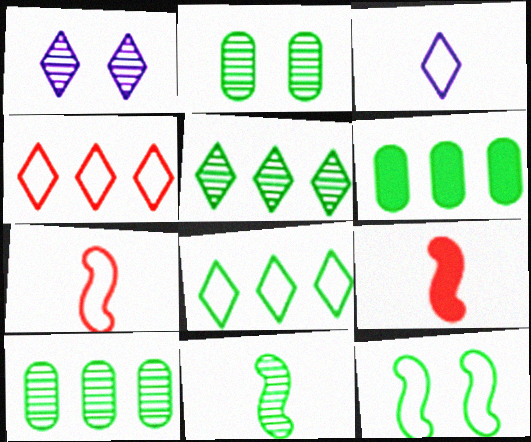[[1, 6, 7], 
[2, 5, 11]]